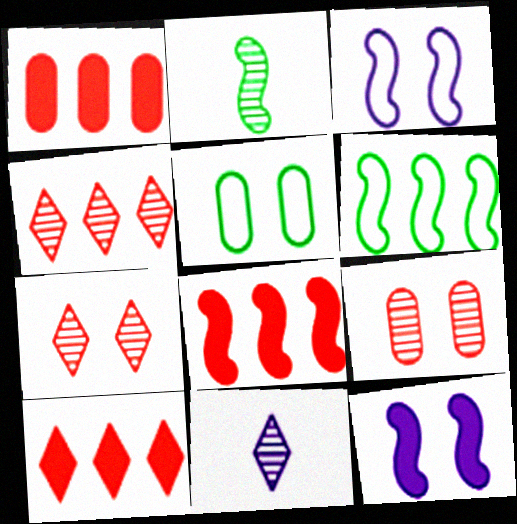[[1, 8, 10], 
[2, 3, 8], 
[5, 7, 12], 
[5, 8, 11]]